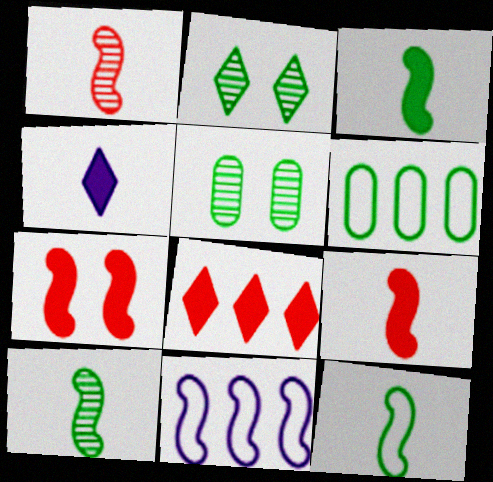[[2, 3, 6], 
[3, 10, 12], 
[7, 10, 11]]